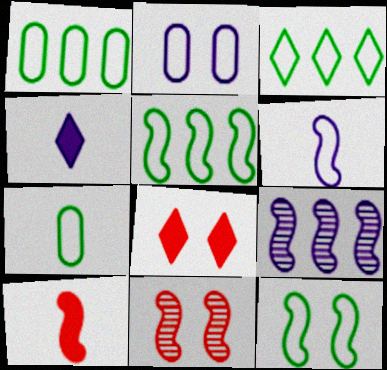[[1, 3, 5], 
[1, 4, 11], 
[2, 4, 9], 
[3, 7, 12], 
[7, 8, 9], 
[9, 10, 12]]